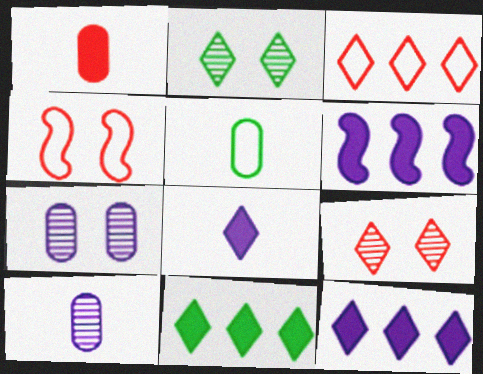[[1, 5, 10], 
[2, 3, 8], 
[4, 10, 11], 
[5, 6, 9]]